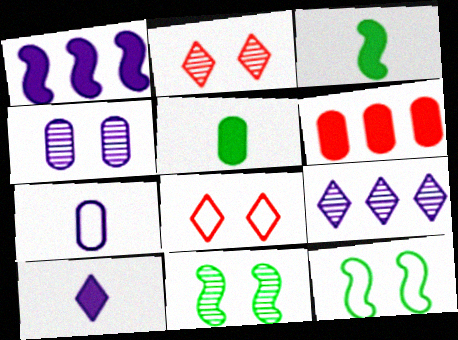[[2, 4, 11]]